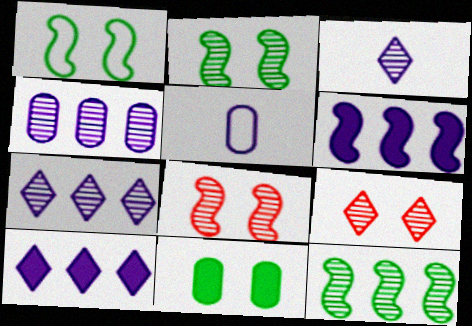[]